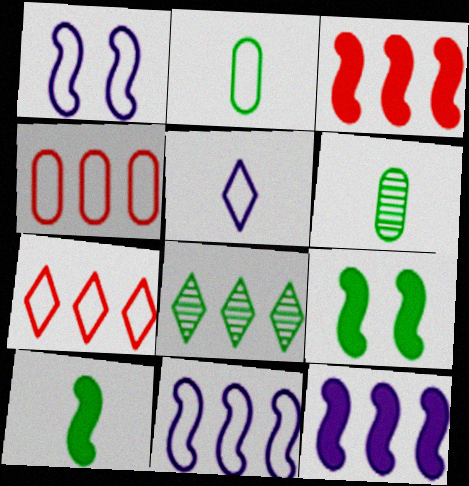[[1, 2, 7], 
[2, 8, 9], 
[4, 8, 12]]